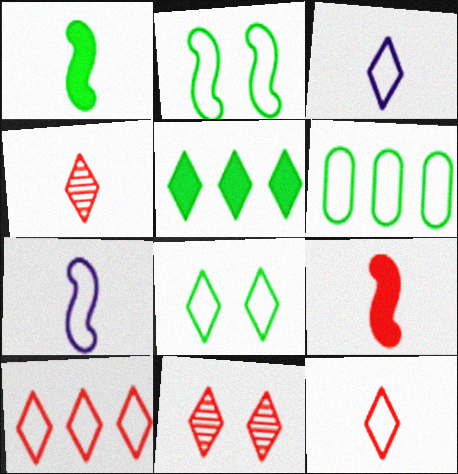[[3, 5, 11], 
[3, 8, 10]]